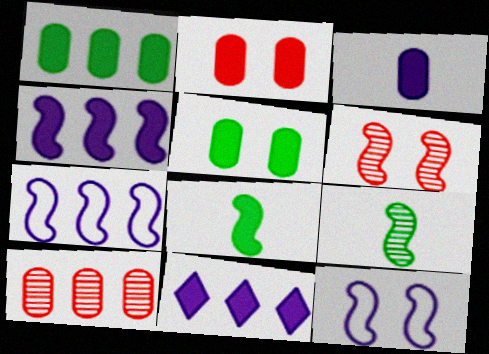[[1, 2, 3], 
[2, 8, 11], 
[6, 7, 8]]